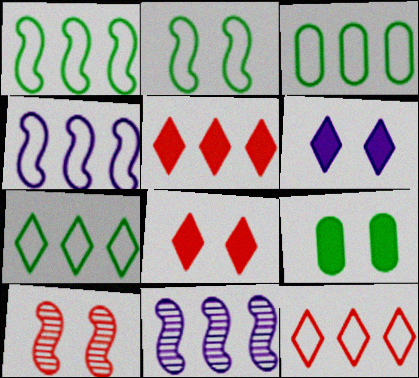[[1, 3, 7], 
[3, 4, 12], 
[3, 5, 11]]